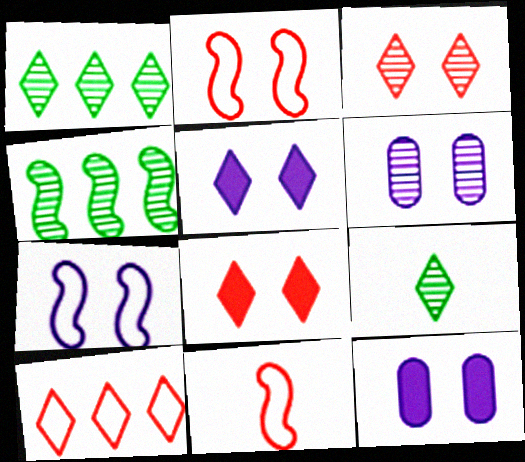[[1, 11, 12], 
[5, 6, 7], 
[5, 9, 10]]